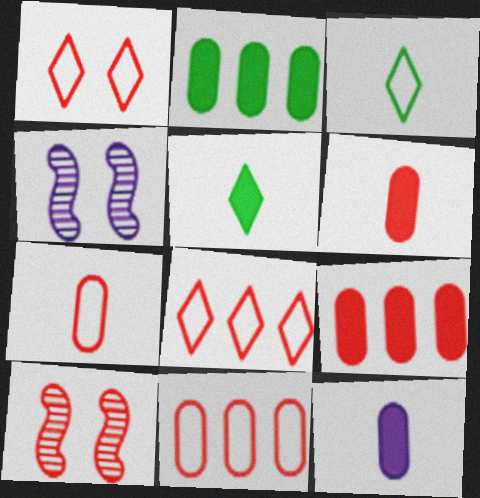[[3, 4, 9], 
[4, 5, 11], 
[6, 8, 10]]